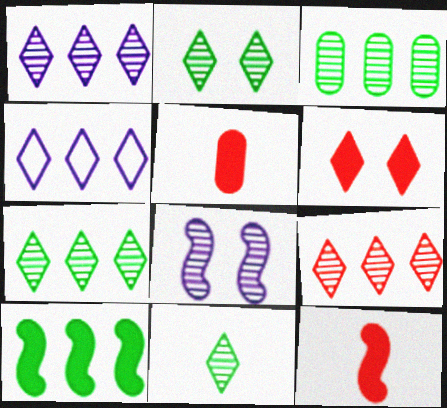[[1, 7, 9], 
[2, 7, 11], 
[4, 6, 11]]